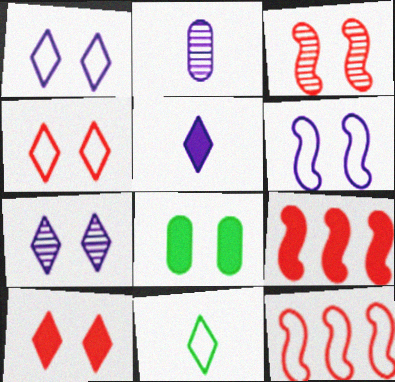[[1, 3, 8], 
[5, 8, 9]]